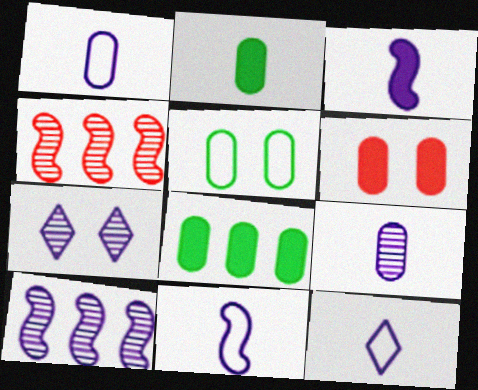[[1, 11, 12], 
[3, 9, 12], 
[7, 9, 10]]